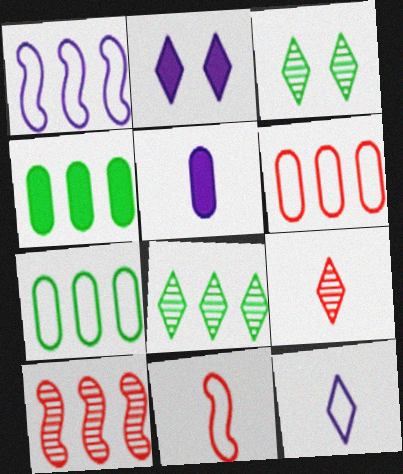[]